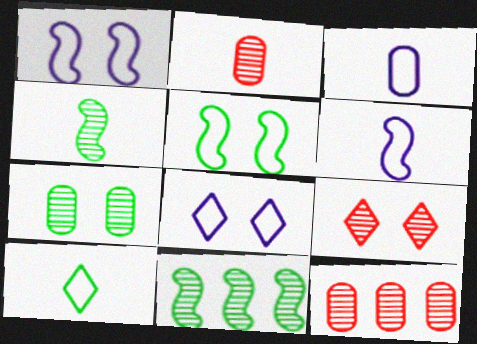[]